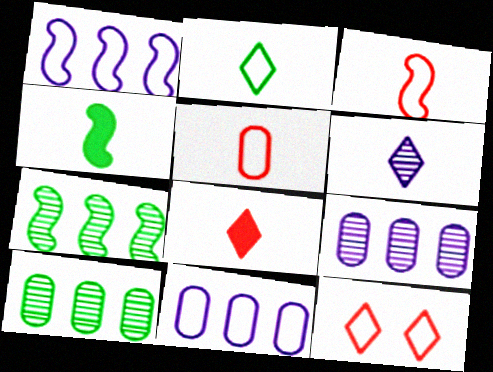[[2, 6, 8], 
[4, 5, 6], 
[4, 9, 12]]